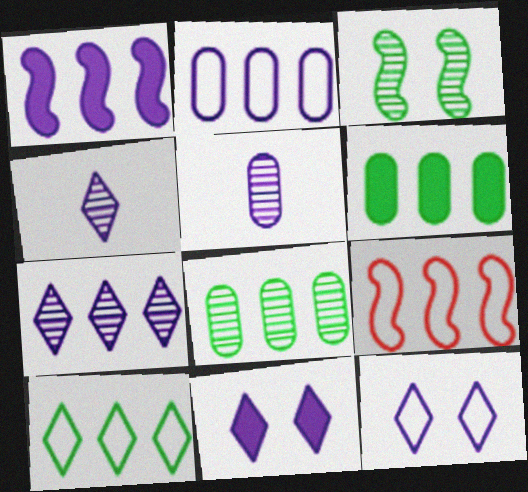[[1, 2, 7], 
[1, 5, 12], 
[2, 9, 10], 
[6, 7, 9]]